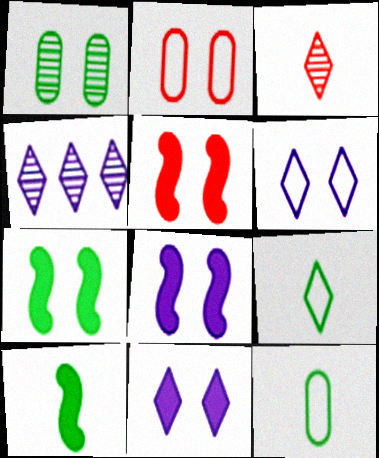[[1, 5, 6], 
[2, 4, 10], 
[4, 5, 12], 
[5, 7, 8]]